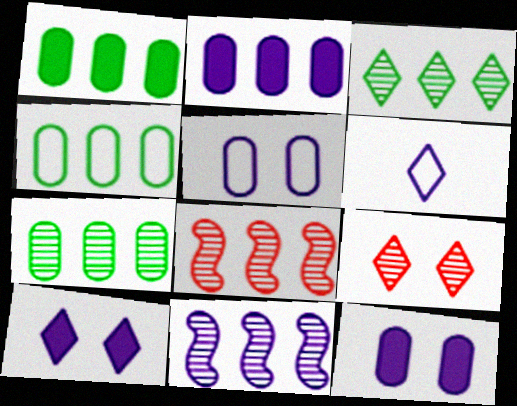[[1, 4, 7], 
[6, 11, 12]]